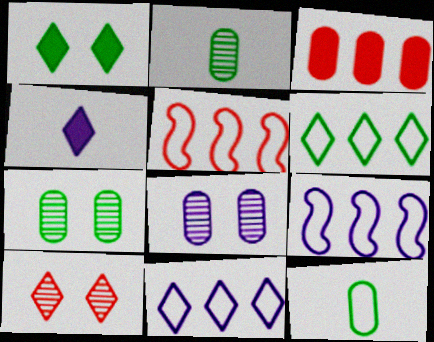[[3, 8, 12], 
[4, 5, 7], 
[4, 6, 10], 
[4, 8, 9]]